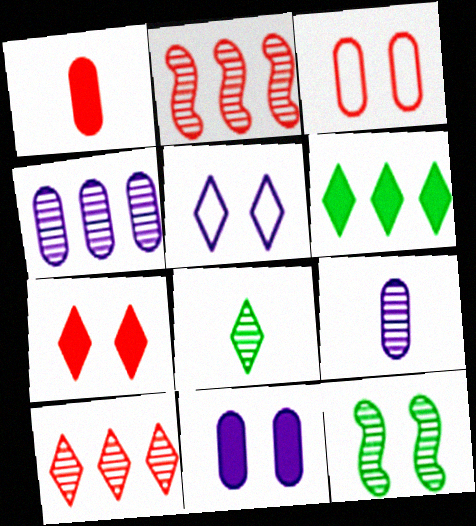[[9, 10, 12]]